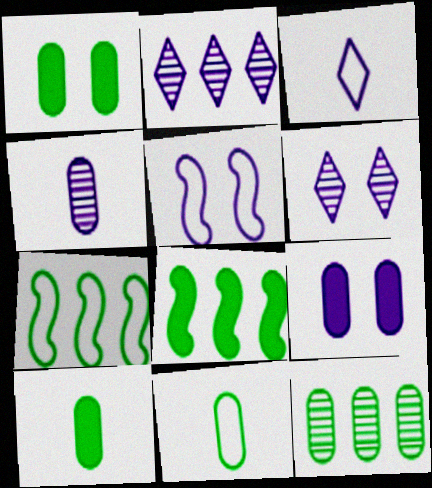[[1, 11, 12], 
[5, 6, 9]]